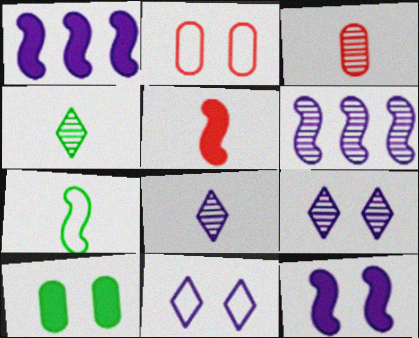[[1, 2, 4]]